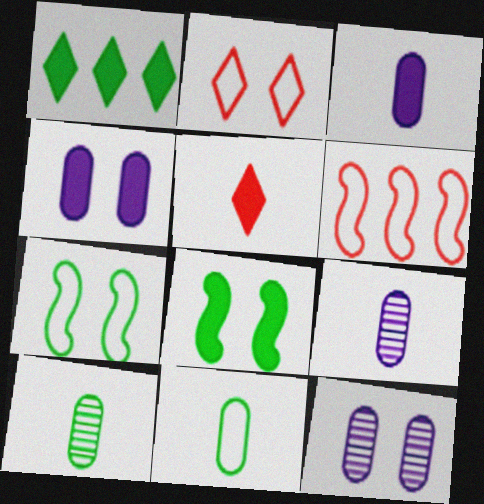[[1, 7, 10], 
[2, 8, 12]]